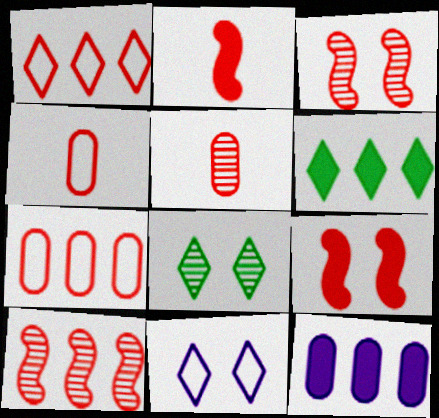[[1, 5, 9]]